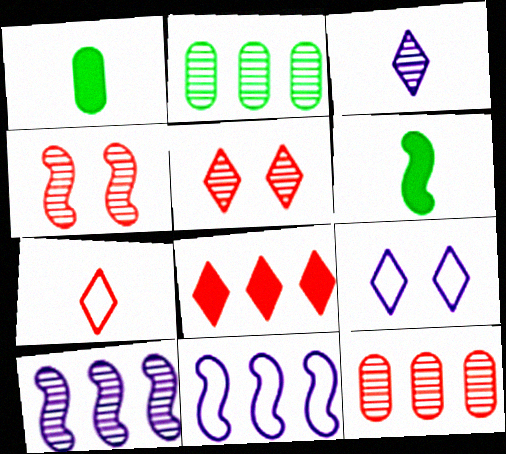[[1, 5, 11], 
[2, 3, 4], 
[2, 8, 11], 
[4, 6, 11], 
[5, 7, 8], 
[6, 9, 12]]